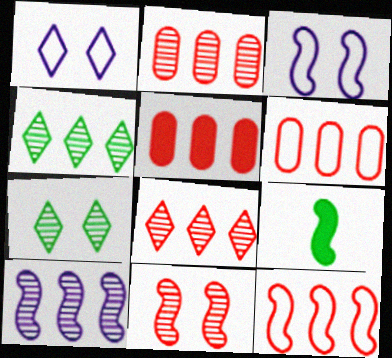[[1, 2, 9], 
[2, 4, 10], 
[2, 5, 6], 
[5, 8, 12]]